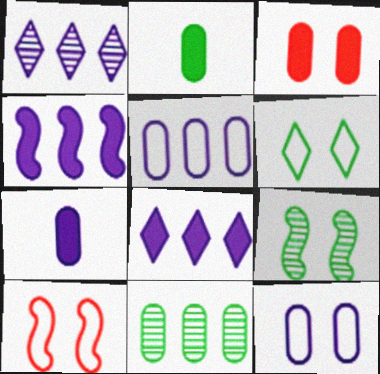[[1, 2, 10], 
[1, 4, 5], 
[6, 10, 12]]